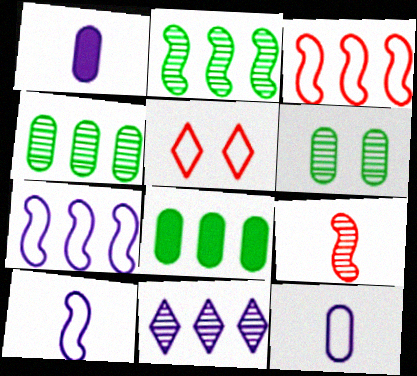[[1, 2, 5], 
[3, 8, 11], 
[6, 9, 11]]